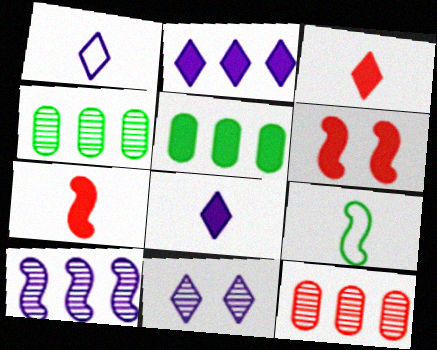[[1, 2, 11], 
[1, 4, 6], 
[5, 6, 8], 
[6, 9, 10]]